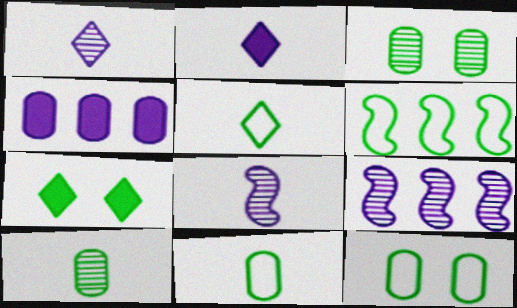[[5, 6, 12], 
[6, 7, 10]]